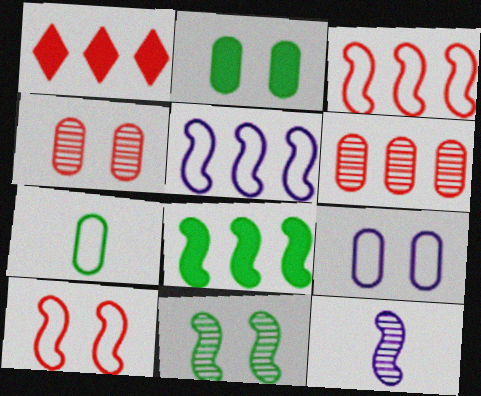[[1, 3, 6], 
[2, 4, 9], 
[8, 10, 12]]